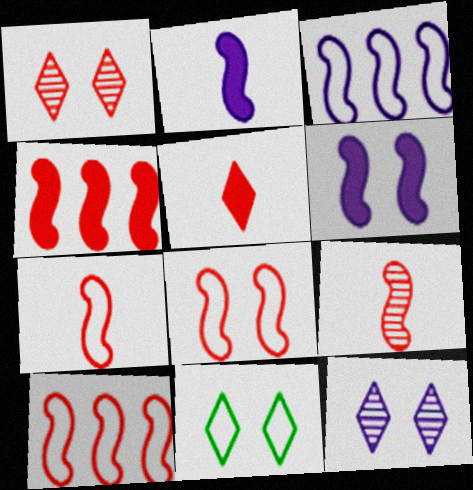[[4, 8, 9], 
[7, 8, 10]]